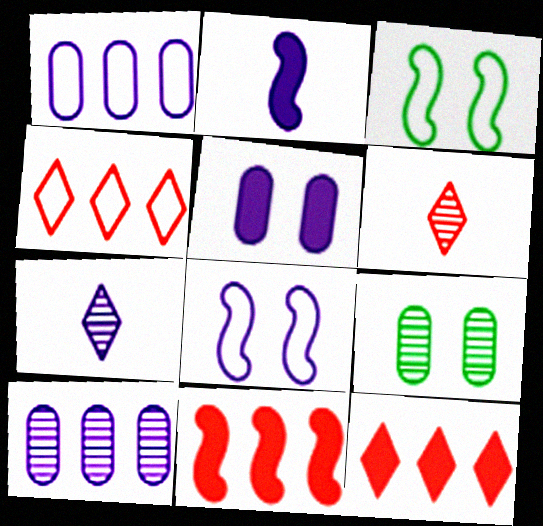[[2, 4, 9]]